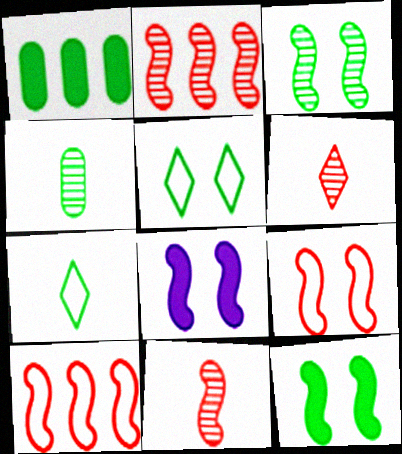[[1, 3, 7], 
[3, 8, 9]]